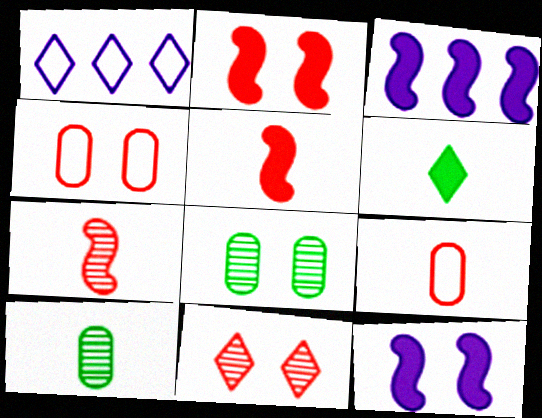[[1, 2, 10], 
[1, 5, 8], 
[1, 6, 11], 
[2, 4, 11]]